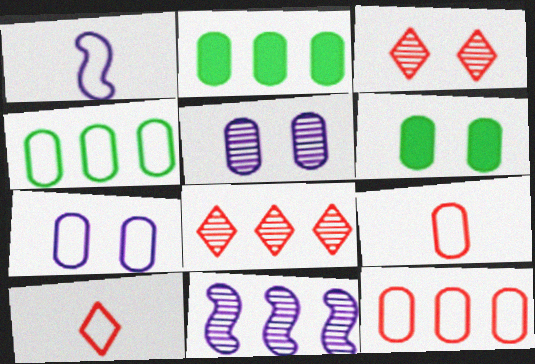[[1, 2, 3], 
[1, 6, 8], 
[2, 5, 9], 
[4, 7, 9], 
[6, 10, 11]]